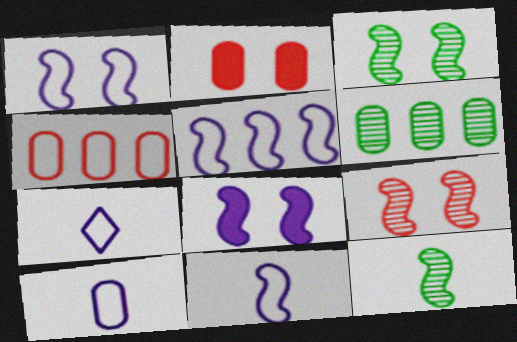[[1, 5, 11], 
[2, 6, 10], 
[7, 10, 11]]